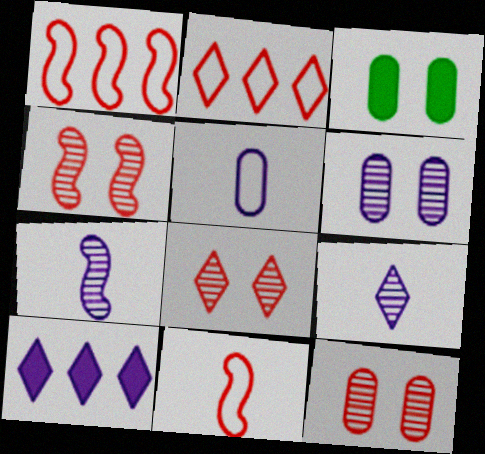[[1, 3, 9], 
[2, 3, 7], 
[4, 8, 12]]